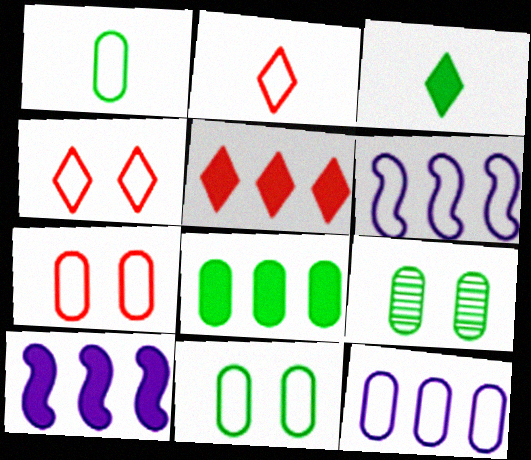[[1, 4, 6], 
[1, 7, 12], 
[1, 8, 9], 
[2, 6, 11], 
[2, 9, 10], 
[5, 8, 10]]